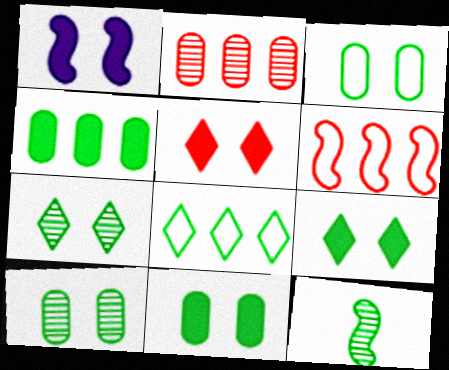[[1, 5, 11], 
[1, 6, 12], 
[3, 10, 11], 
[8, 11, 12]]